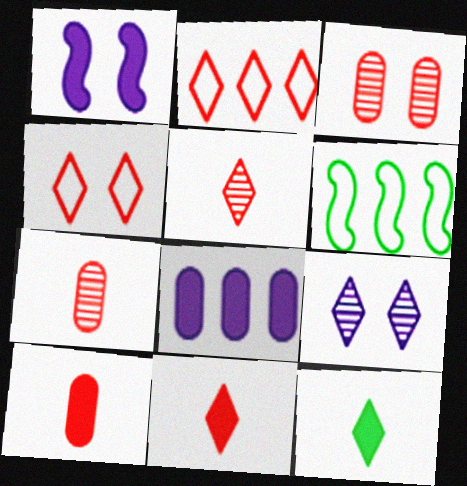[[2, 9, 12], 
[6, 9, 10]]